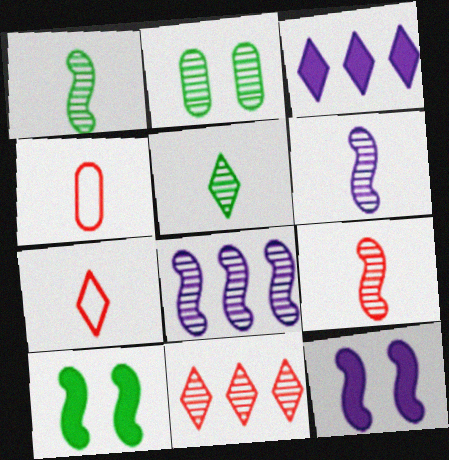[[1, 6, 9], 
[2, 6, 11]]